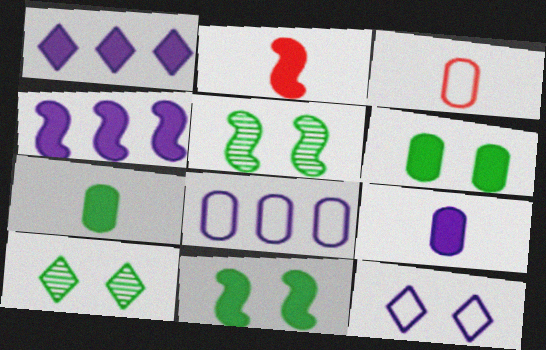[[1, 2, 6], 
[1, 3, 5], 
[2, 4, 11], 
[2, 8, 10], 
[3, 4, 10]]